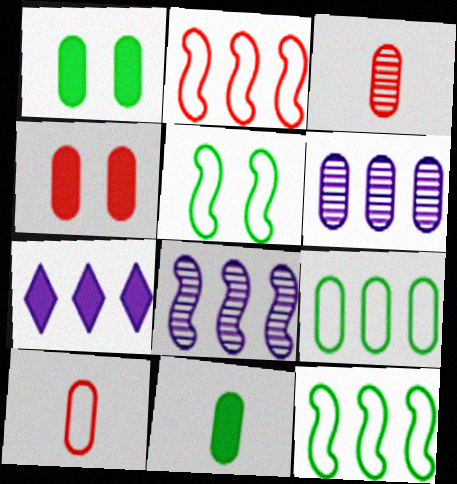[[1, 6, 10], 
[3, 5, 7]]